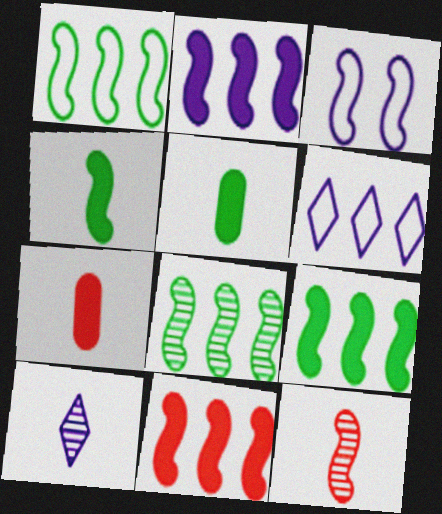[[1, 8, 9], 
[2, 9, 11], 
[3, 9, 12]]